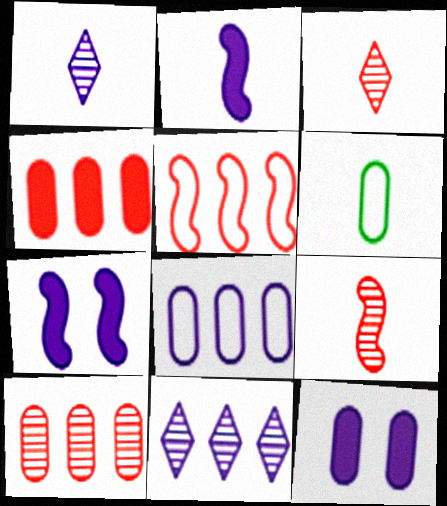[[1, 7, 8], 
[2, 3, 6], 
[6, 10, 12]]